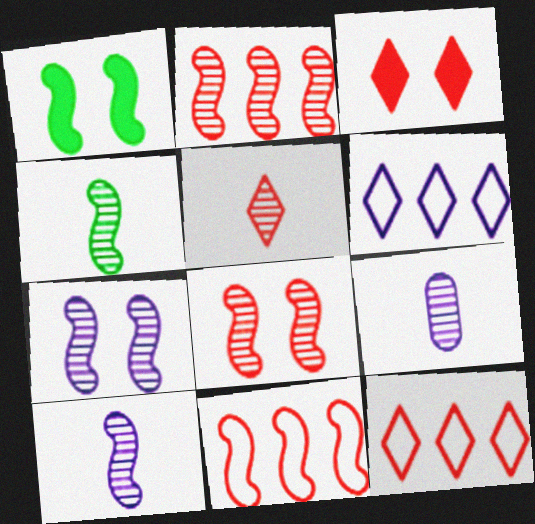[[1, 9, 12], 
[1, 10, 11], 
[2, 4, 7], 
[3, 5, 12], 
[4, 5, 9]]